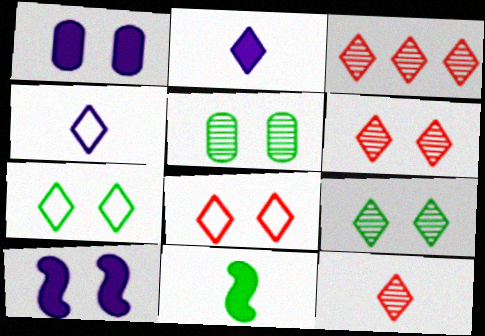[[2, 3, 7], 
[3, 6, 12], 
[5, 8, 10]]